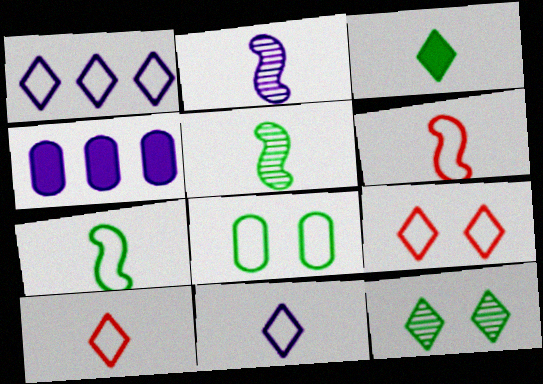[[1, 6, 8], 
[4, 5, 9], 
[4, 6, 12]]